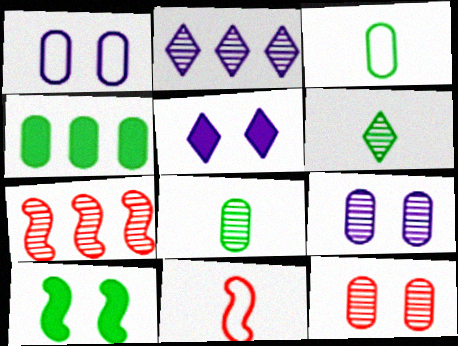[[3, 5, 7], 
[6, 7, 9]]